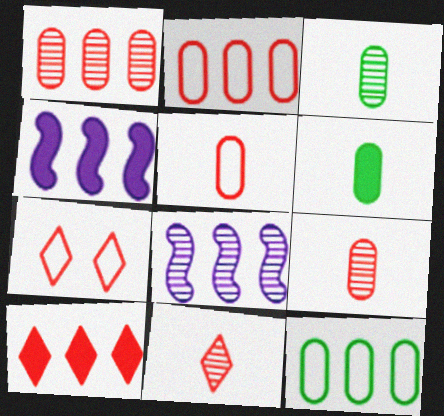[[3, 4, 7], 
[6, 7, 8], 
[7, 10, 11], 
[8, 10, 12]]